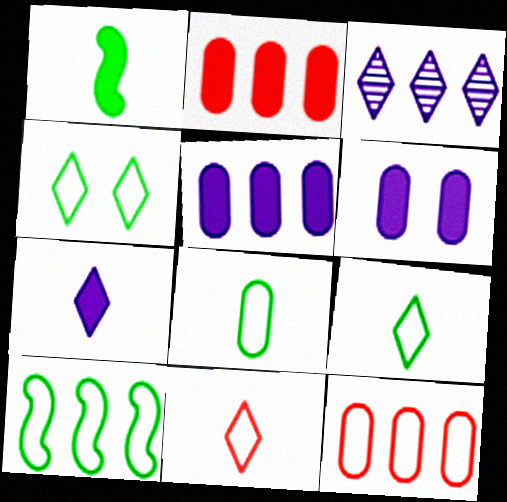[[2, 3, 10], 
[4, 8, 10]]